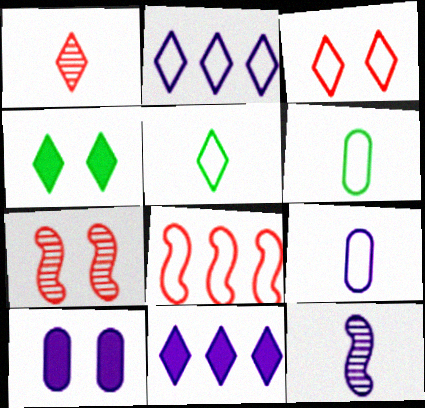[[1, 2, 4], 
[2, 3, 5], 
[2, 10, 12], 
[6, 7, 11]]